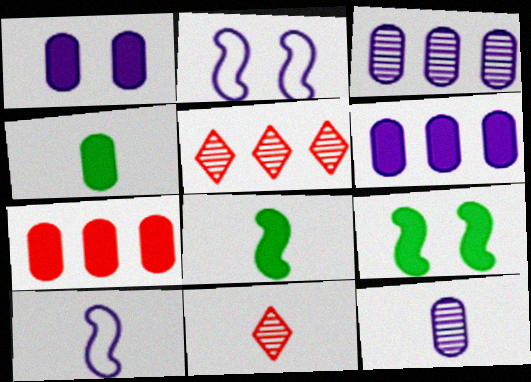[[1, 4, 7], 
[2, 4, 5], 
[4, 10, 11]]